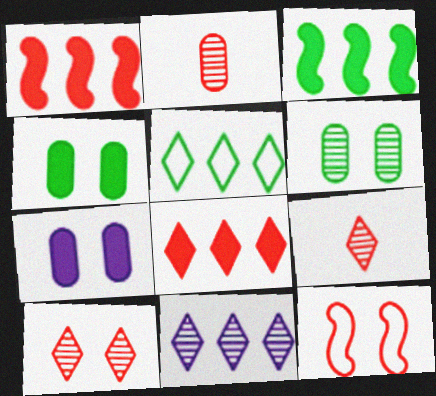[[2, 8, 12], 
[5, 8, 11]]